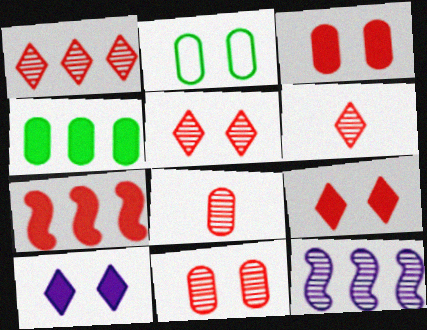[[1, 5, 6]]